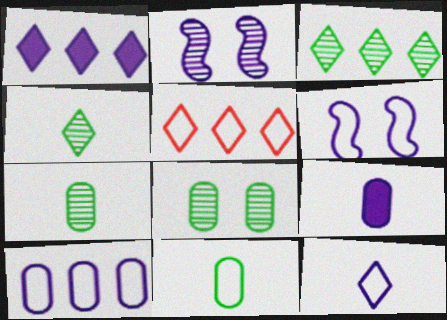[[1, 3, 5], 
[5, 6, 11], 
[6, 10, 12]]